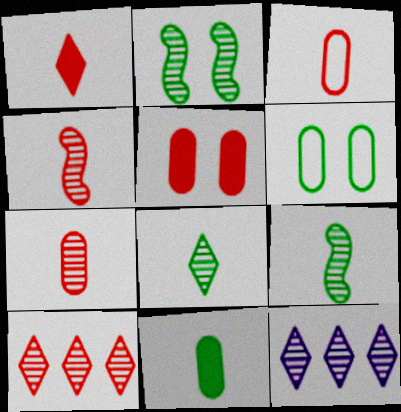[[1, 3, 4], 
[2, 7, 12]]